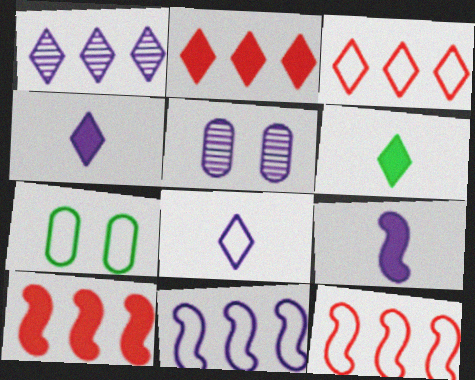[[4, 5, 11], 
[5, 6, 12], 
[7, 8, 12]]